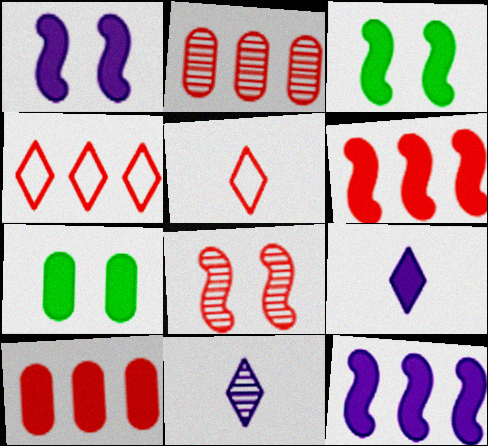[[2, 4, 6], 
[3, 9, 10], 
[5, 8, 10], 
[6, 7, 9]]